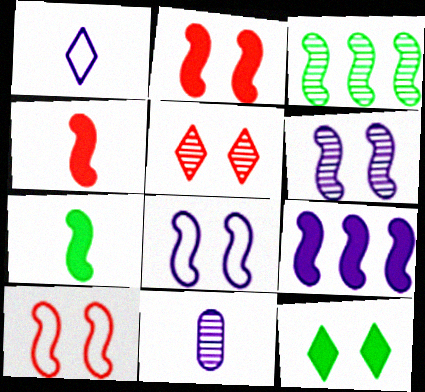[[2, 7, 9], 
[3, 4, 8], 
[3, 5, 11]]